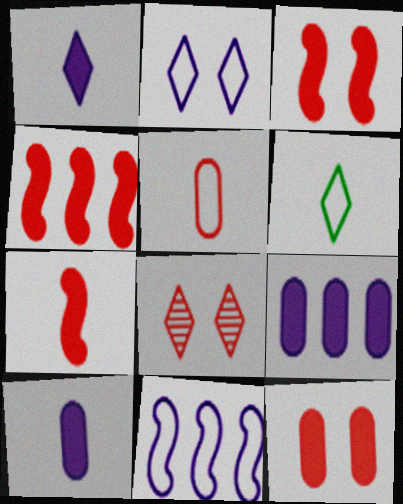[[3, 4, 7], 
[4, 5, 8]]